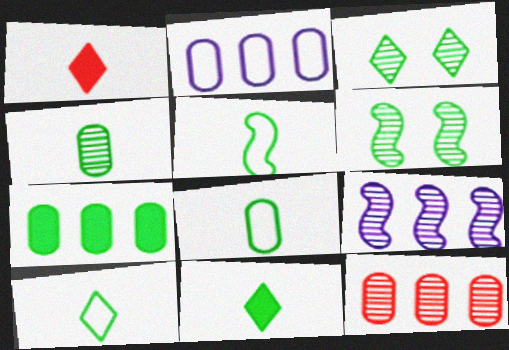[[1, 2, 6], 
[2, 7, 12], 
[3, 5, 7], 
[4, 5, 11], 
[5, 8, 10], 
[6, 7, 10]]